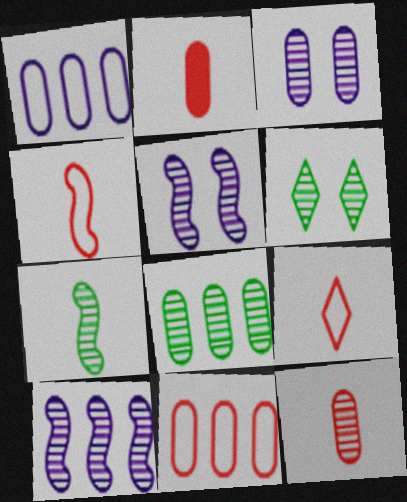[[3, 8, 12], 
[6, 7, 8], 
[6, 10, 12]]